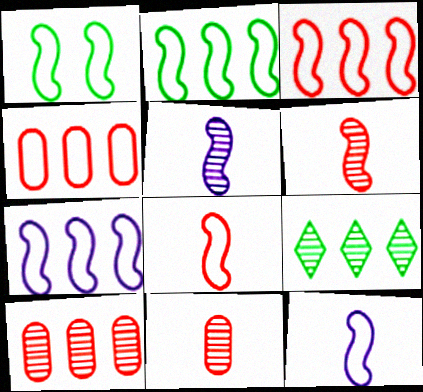[[1, 3, 12], 
[1, 7, 8], 
[2, 3, 7]]